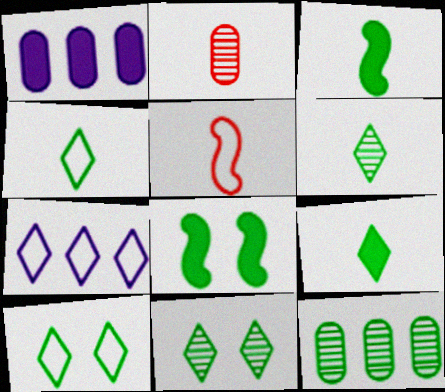[[1, 5, 11], 
[2, 7, 8], 
[3, 10, 12], 
[4, 6, 9], 
[4, 8, 12]]